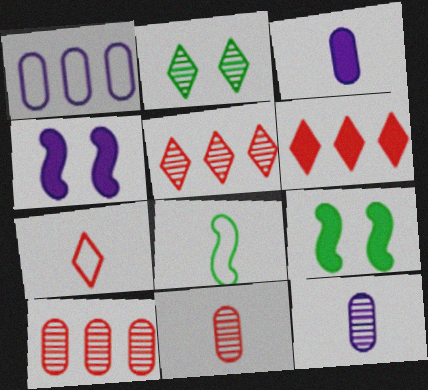[[3, 6, 9]]